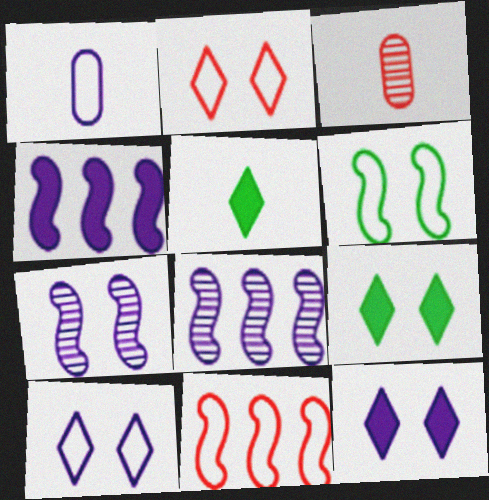[[1, 8, 12]]